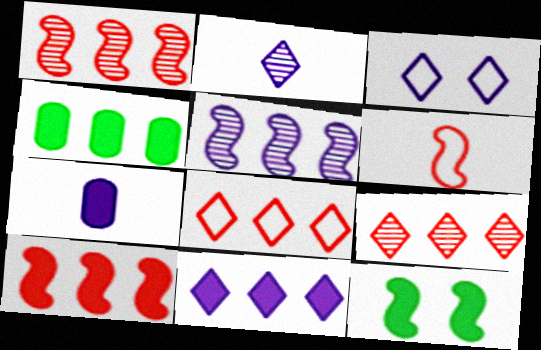[[2, 3, 11], 
[3, 5, 7], 
[4, 5, 8], 
[4, 10, 11], 
[5, 6, 12]]